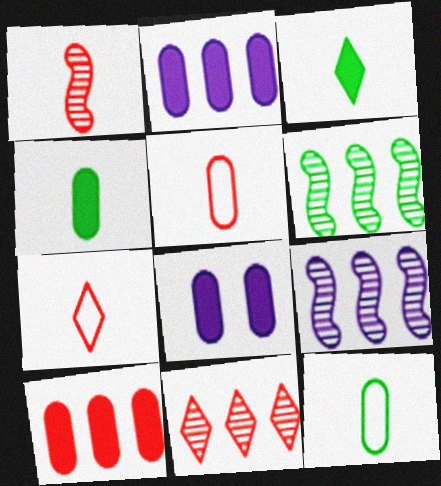[[4, 8, 10], 
[6, 7, 8]]